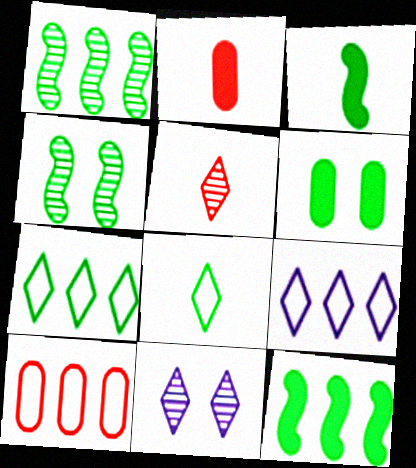[[1, 6, 8], 
[2, 4, 9], 
[3, 10, 11]]